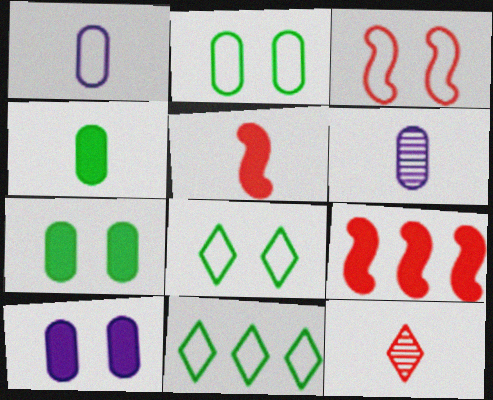[[1, 3, 11], 
[6, 8, 9]]